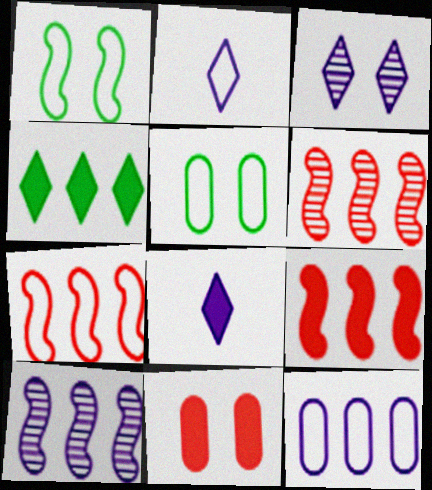[[1, 3, 11], 
[2, 5, 7], 
[4, 6, 12], 
[5, 6, 8], 
[6, 7, 9]]